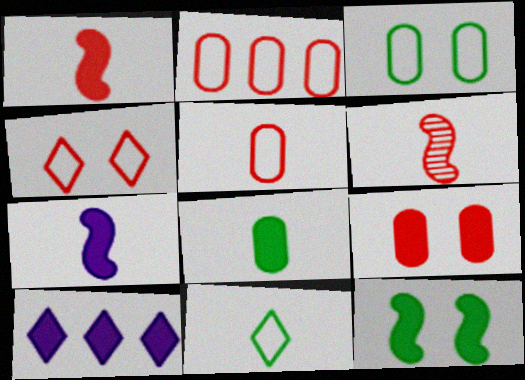[[3, 6, 10]]